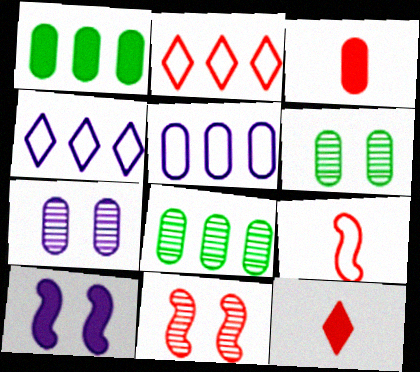[[1, 10, 12], 
[2, 3, 11], 
[3, 5, 6]]